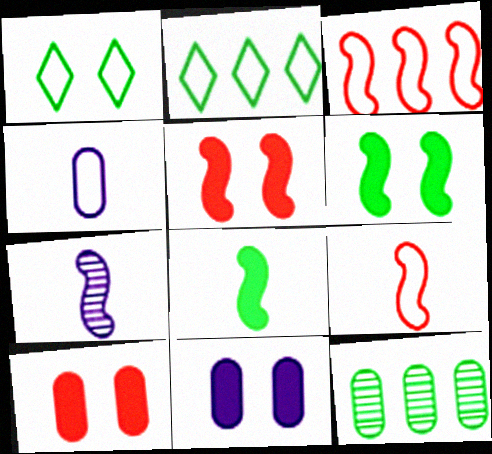[[1, 3, 4], 
[1, 8, 12], 
[2, 7, 10], 
[3, 6, 7], 
[4, 10, 12], 
[7, 8, 9]]